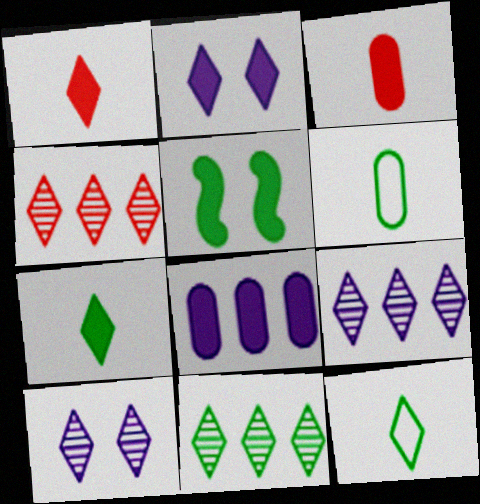[[1, 5, 8], 
[2, 4, 12], 
[4, 9, 11], 
[5, 6, 11]]